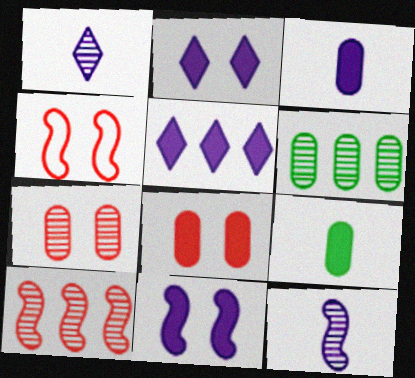[[3, 5, 11]]